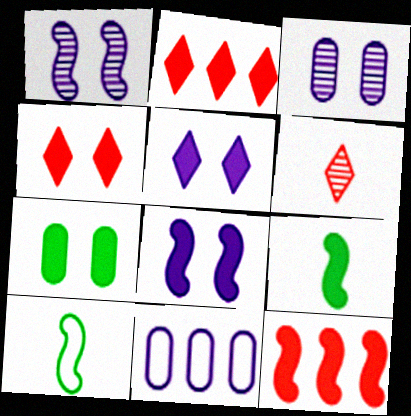[[1, 10, 12], 
[2, 3, 10], 
[4, 7, 8], 
[8, 9, 12]]